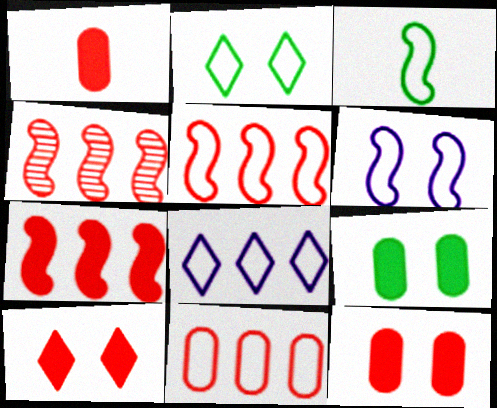[[1, 7, 10], 
[3, 5, 6], 
[4, 5, 7]]